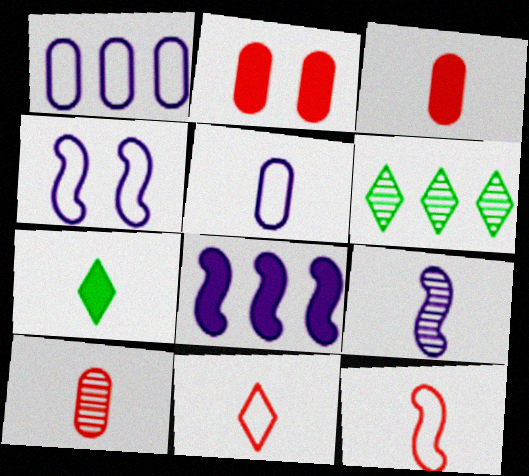[[2, 7, 8], 
[3, 4, 6], 
[4, 8, 9]]